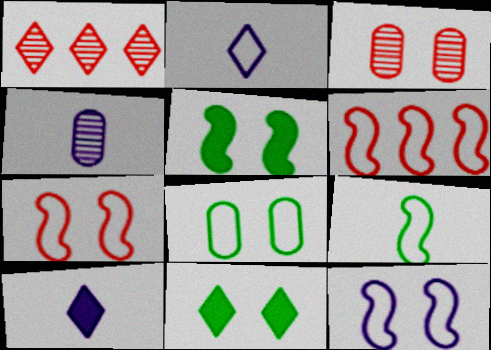[[1, 2, 11], 
[2, 6, 8], 
[3, 11, 12], 
[4, 6, 11], 
[6, 9, 12]]